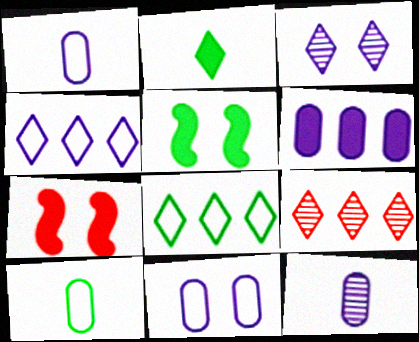[[1, 5, 9], 
[2, 6, 7], 
[6, 11, 12], 
[7, 8, 12]]